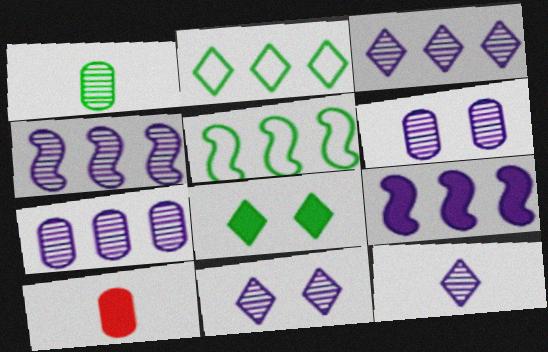[[1, 5, 8], 
[3, 4, 7], 
[3, 11, 12], 
[4, 6, 12], 
[5, 10, 11], 
[8, 9, 10]]